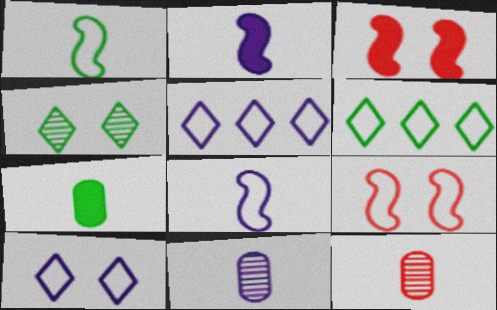[[3, 6, 11]]